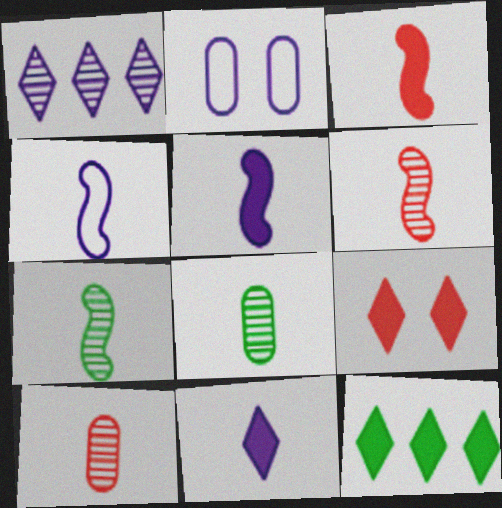[[1, 2, 5], 
[2, 6, 12], 
[3, 4, 7], 
[9, 11, 12]]